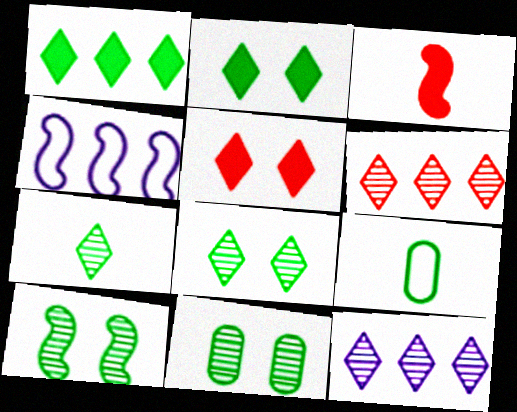[[1, 9, 10], 
[3, 4, 10], 
[8, 10, 11]]